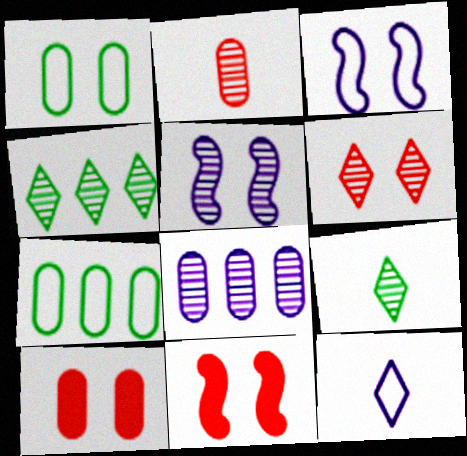[[2, 4, 5]]